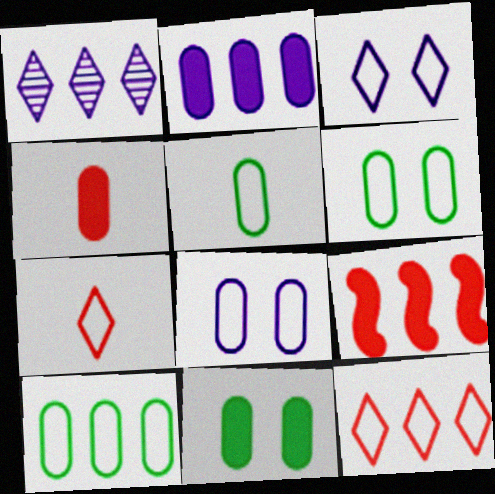[[1, 9, 10], 
[2, 4, 11], 
[5, 6, 10]]